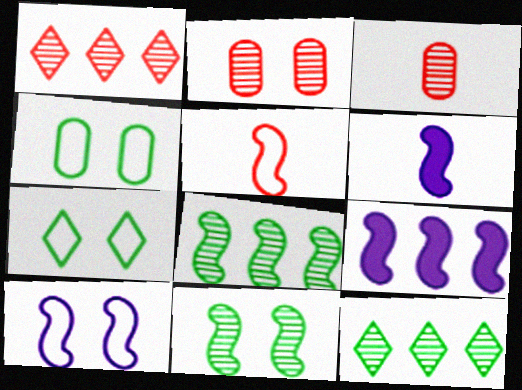[[1, 4, 6], 
[3, 7, 9], 
[5, 9, 11]]